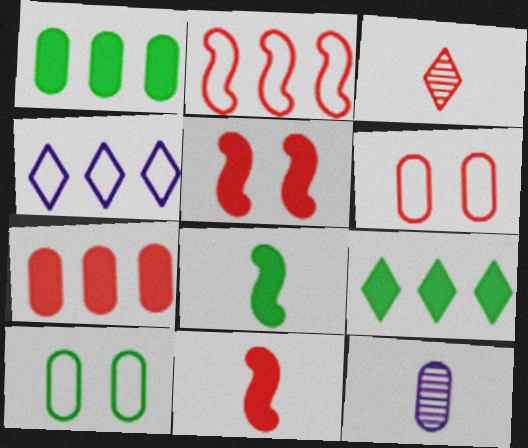[[1, 6, 12], 
[7, 10, 12]]